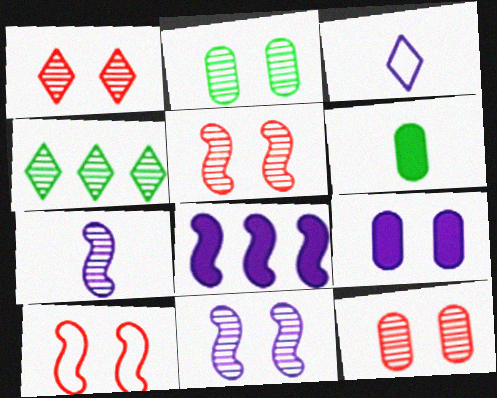[[1, 2, 11], 
[1, 5, 12], 
[4, 7, 12]]